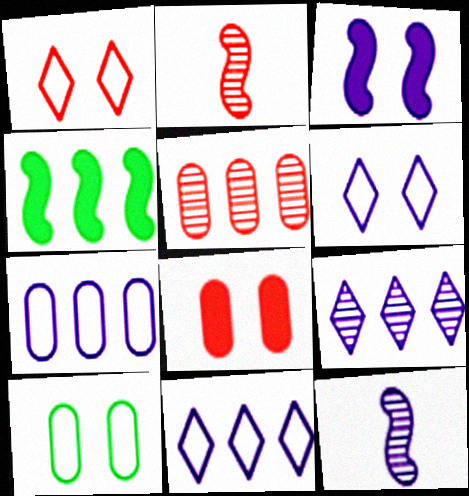[[4, 5, 11]]